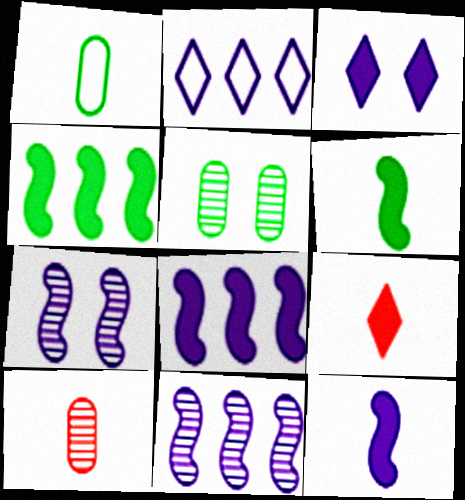[]